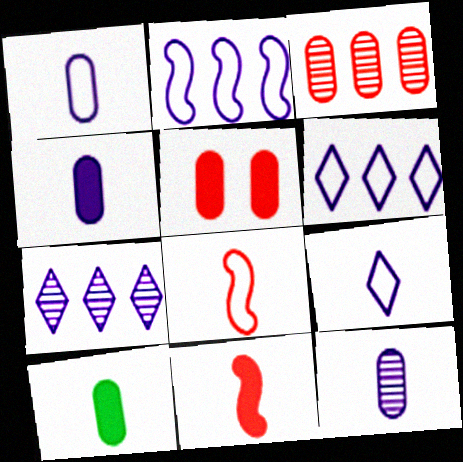[[1, 4, 12]]